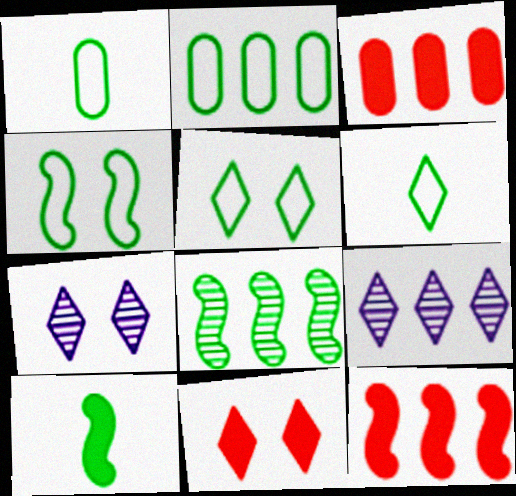[[1, 7, 12], 
[2, 4, 6], 
[2, 9, 12], 
[4, 8, 10], 
[5, 7, 11], 
[6, 9, 11]]